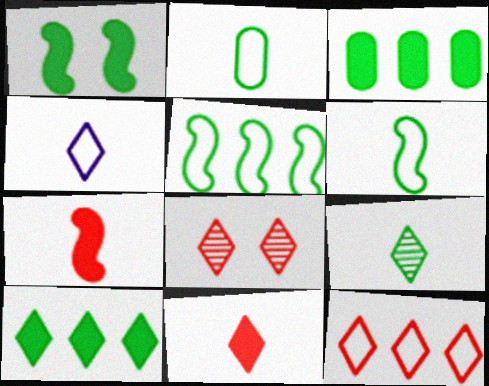[[4, 8, 10], 
[4, 9, 11], 
[8, 11, 12]]